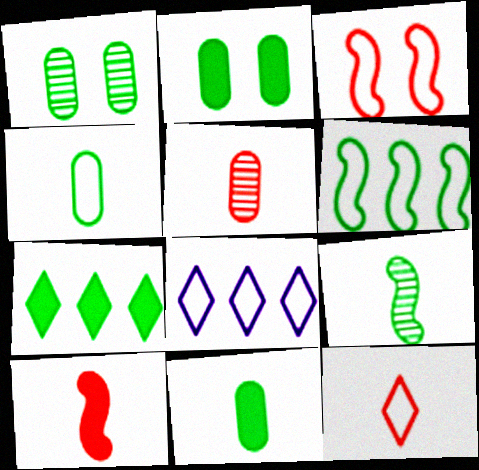[[1, 8, 10], 
[3, 4, 8], 
[5, 10, 12]]